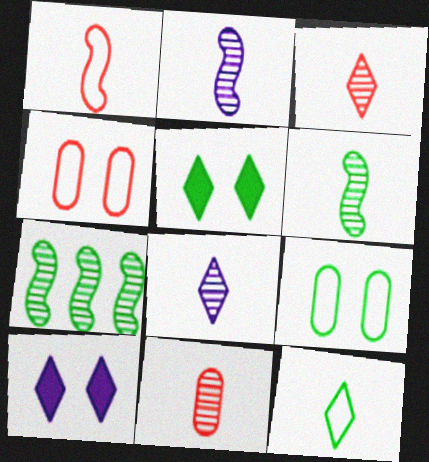[[6, 8, 11]]